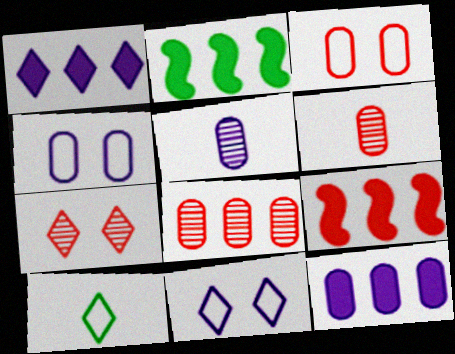[[1, 7, 10], 
[2, 6, 11], 
[4, 5, 12]]